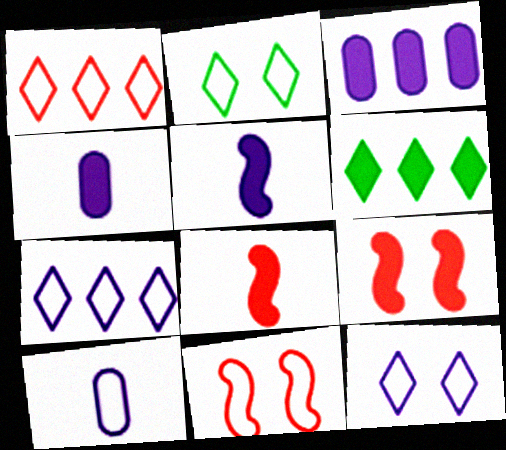[[4, 6, 9]]